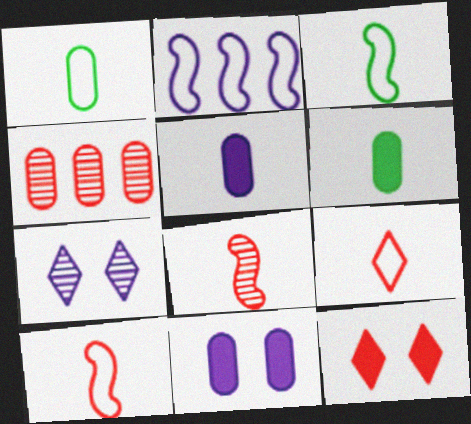[[1, 4, 11], 
[2, 5, 7], 
[4, 10, 12]]